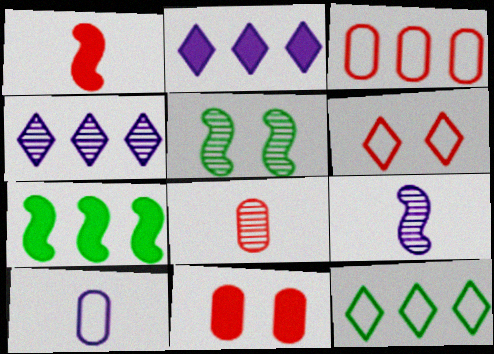[[3, 4, 7], 
[3, 8, 11], 
[4, 5, 8], 
[9, 11, 12]]